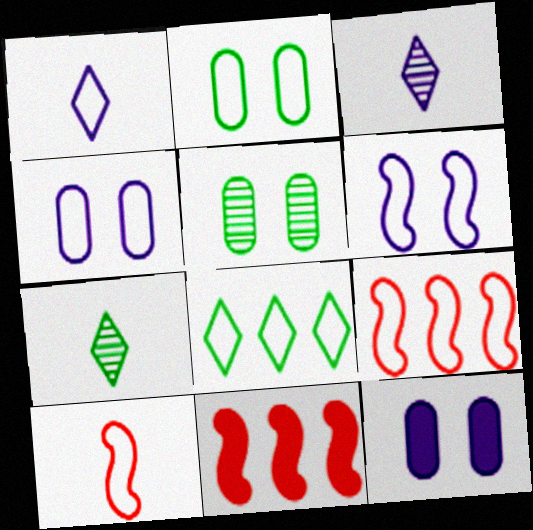[[1, 2, 9], 
[1, 5, 11], 
[2, 3, 11], 
[4, 7, 11], 
[4, 8, 10], 
[7, 9, 12]]